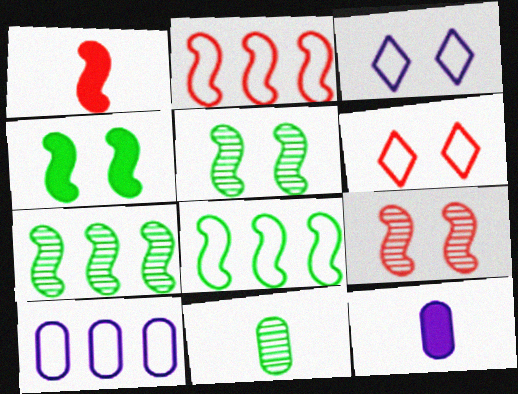[[1, 2, 9], 
[6, 7, 12]]